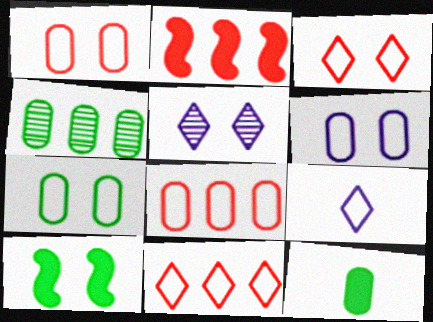[[1, 5, 10], 
[1, 6, 7], 
[4, 7, 12]]